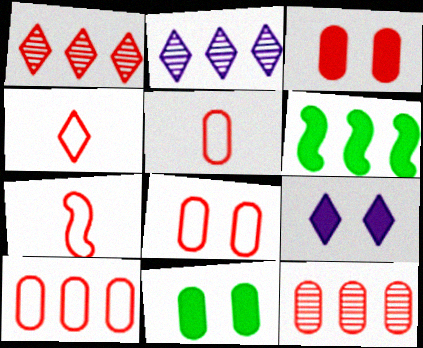[[1, 3, 7], 
[2, 6, 10], 
[2, 7, 11], 
[3, 5, 12], 
[4, 5, 7], 
[5, 8, 10]]